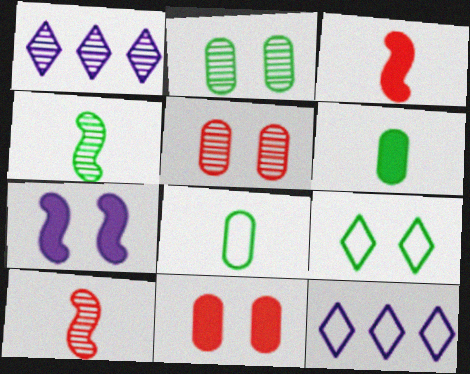[[1, 2, 10], 
[1, 4, 5], 
[2, 3, 12], 
[4, 11, 12], 
[5, 7, 9]]